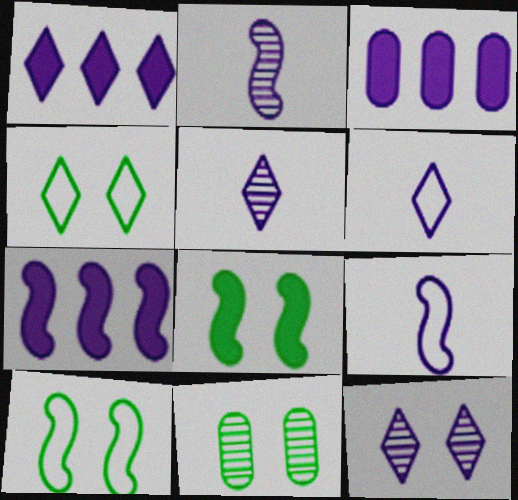[[1, 3, 7], 
[1, 6, 12], 
[3, 9, 12], 
[4, 8, 11]]